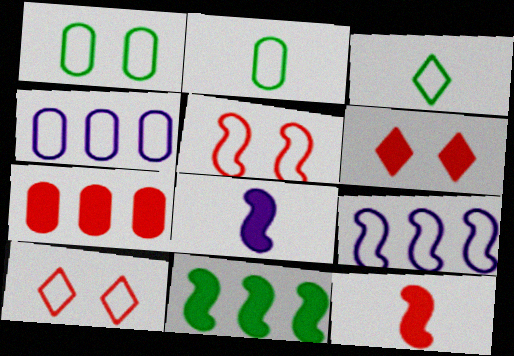[[2, 9, 10], 
[3, 4, 5], 
[6, 7, 12]]